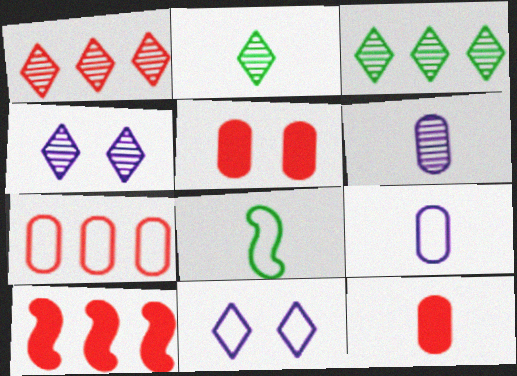[[1, 2, 4], 
[1, 7, 10], 
[7, 8, 11]]